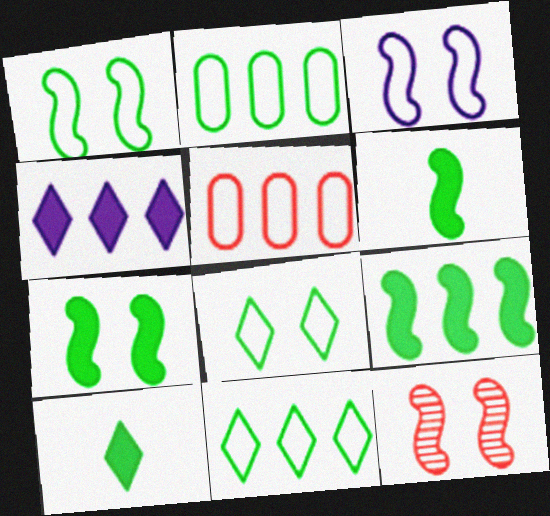[[3, 7, 12], 
[6, 7, 9]]